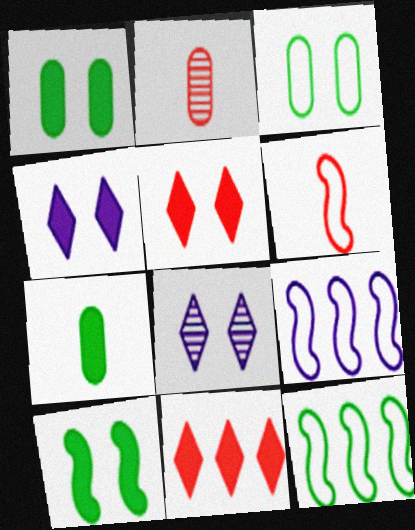[[2, 4, 12]]